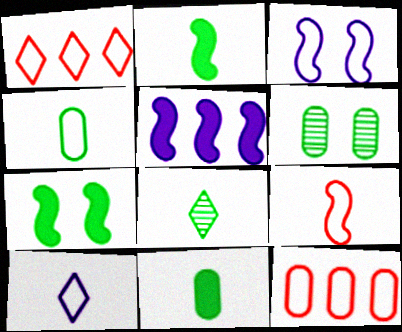[[1, 3, 4], 
[2, 4, 8], 
[4, 9, 10]]